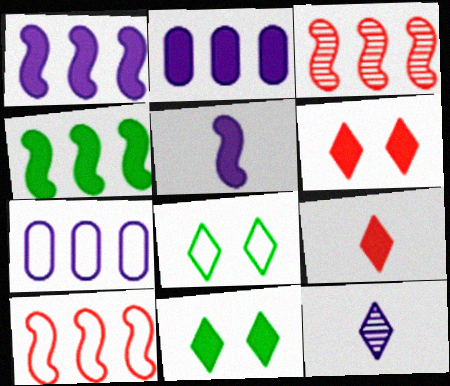[]